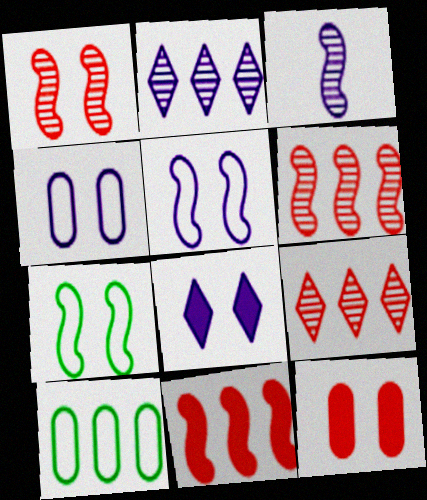[[2, 10, 11], 
[3, 7, 11]]